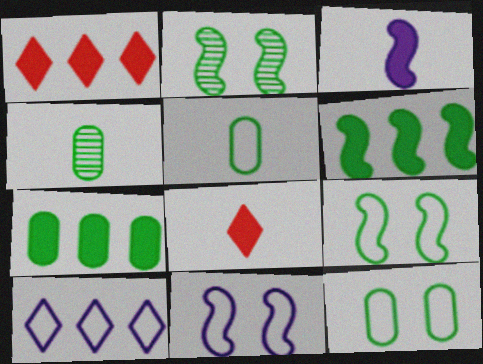[[1, 4, 11], 
[4, 7, 12]]